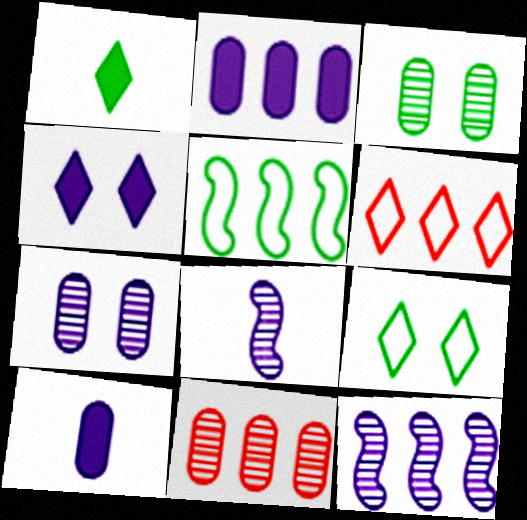[[1, 3, 5]]